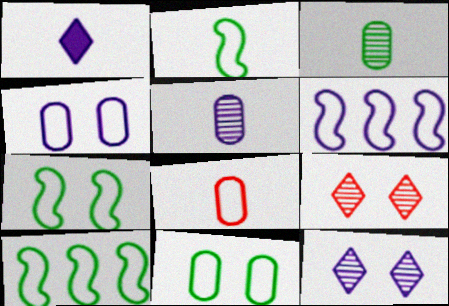[[2, 7, 10]]